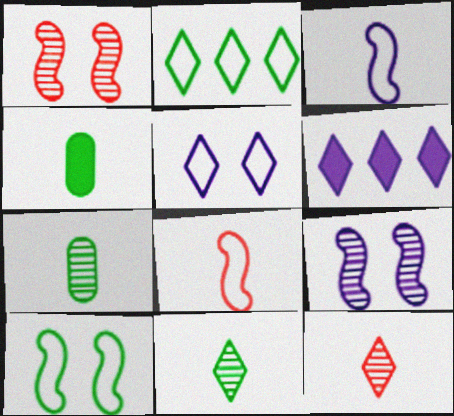[[3, 4, 12]]